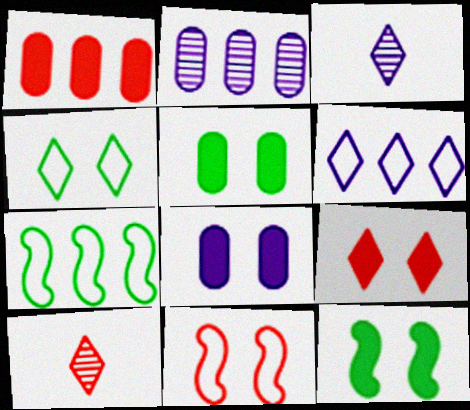[[1, 10, 11], 
[7, 8, 10], 
[8, 9, 12]]